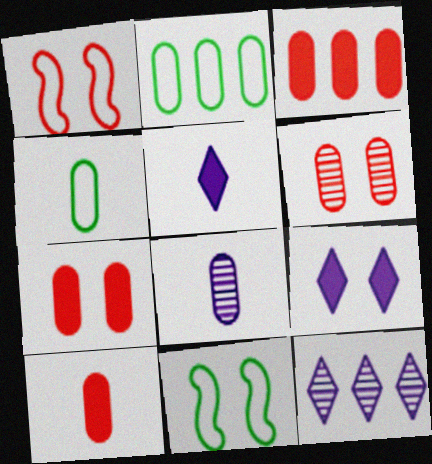[[2, 7, 8], 
[3, 7, 10], 
[4, 8, 10], 
[6, 9, 11], 
[10, 11, 12]]